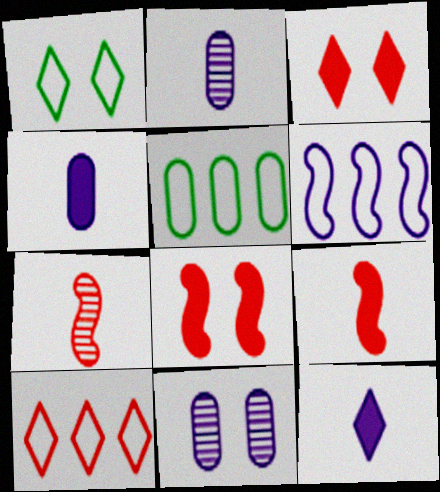[[1, 8, 11], 
[5, 6, 10], 
[6, 11, 12]]